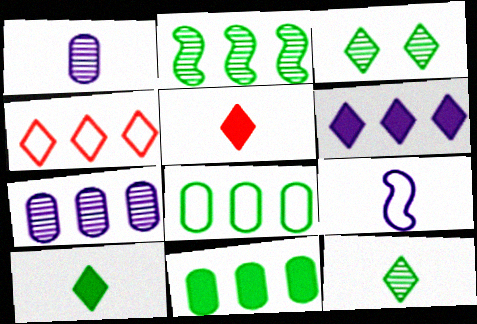[]